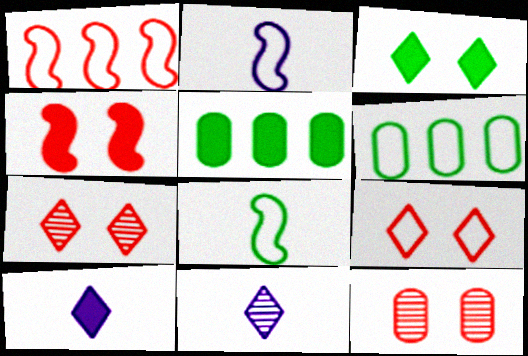[[2, 5, 7], 
[2, 6, 9], 
[4, 5, 10], 
[4, 6, 11], 
[4, 9, 12]]